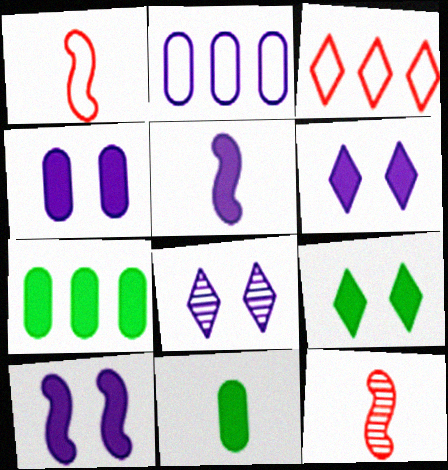[[1, 7, 8], 
[2, 5, 8], 
[2, 9, 12], 
[4, 6, 10]]